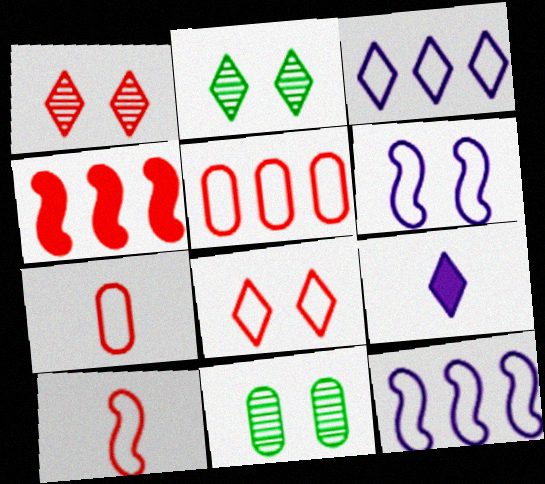[[1, 4, 7], 
[5, 8, 10]]